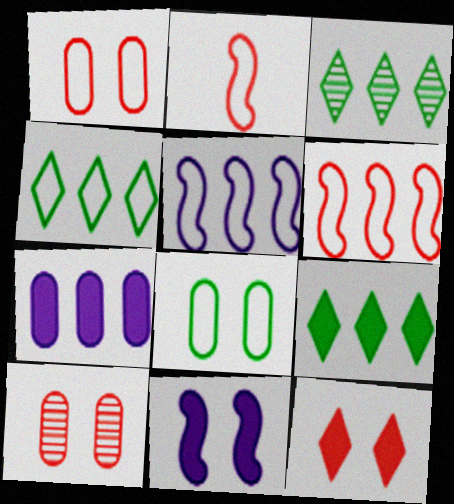[[3, 4, 9], 
[3, 6, 7]]